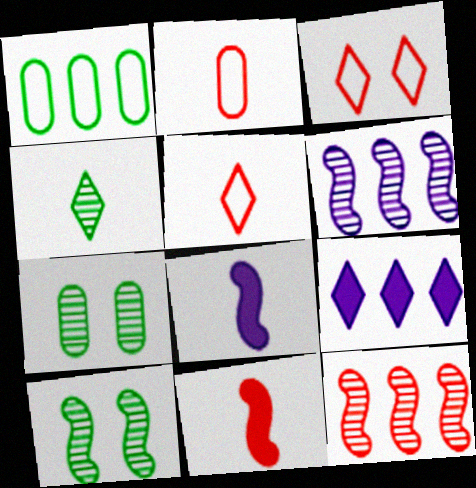[[1, 9, 12], 
[2, 4, 8], 
[2, 9, 10], 
[3, 4, 9]]